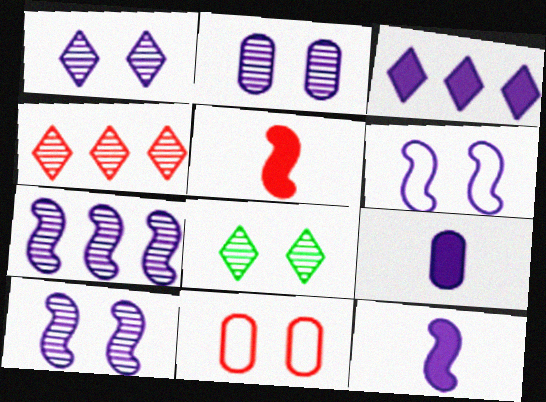[[1, 2, 10], 
[4, 5, 11], 
[6, 7, 12]]